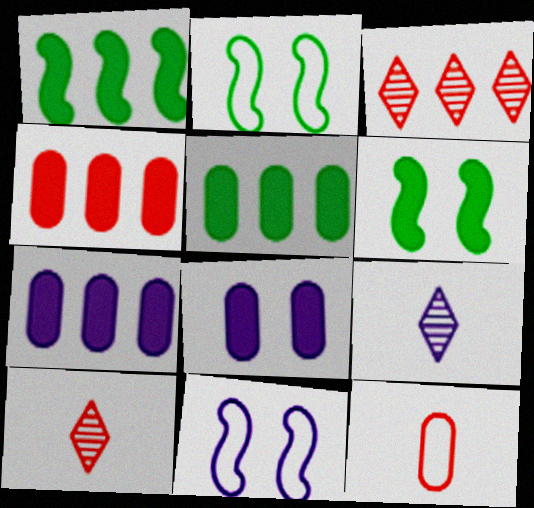[[2, 4, 9], 
[2, 7, 10], 
[4, 5, 7], 
[5, 10, 11], 
[7, 9, 11]]